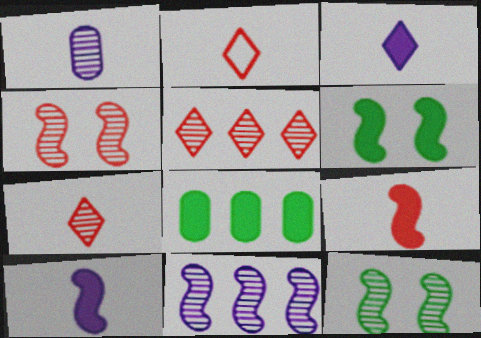[[1, 5, 12]]